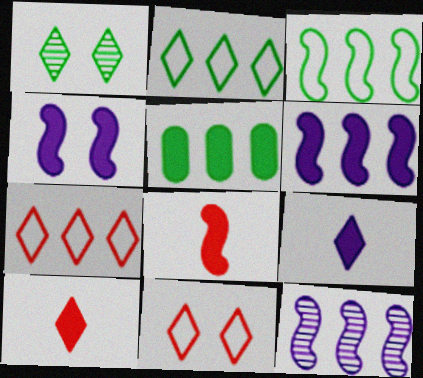[[1, 7, 9], 
[4, 5, 10], 
[5, 7, 12]]